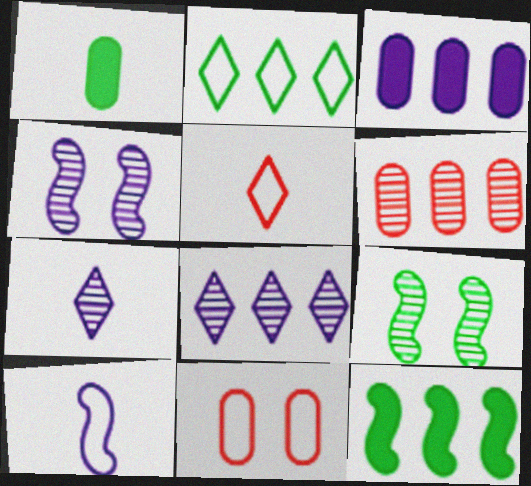[[1, 2, 9], 
[2, 10, 11], 
[3, 5, 9], 
[6, 7, 9], 
[7, 11, 12]]